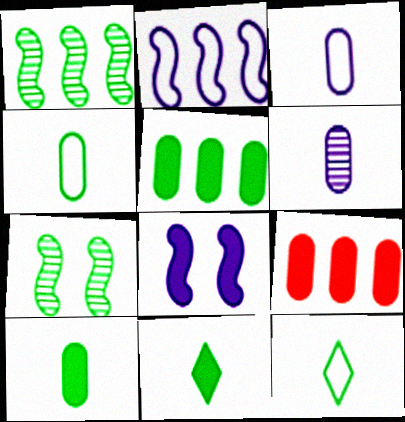[[5, 7, 12], 
[8, 9, 11]]